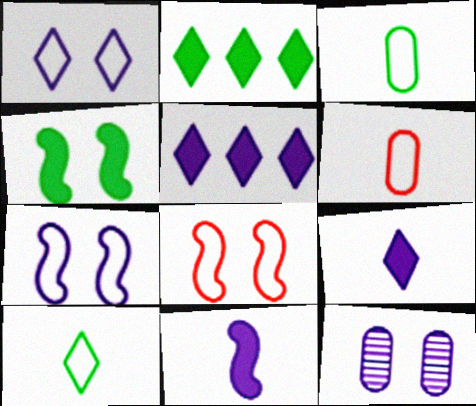[]